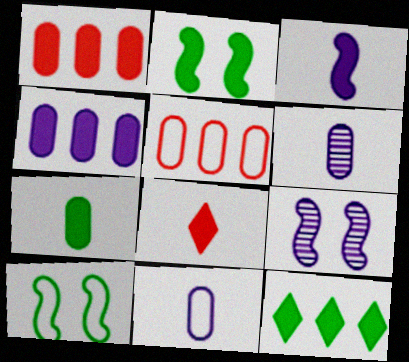[[2, 4, 8], 
[2, 7, 12], 
[3, 7, 8]]